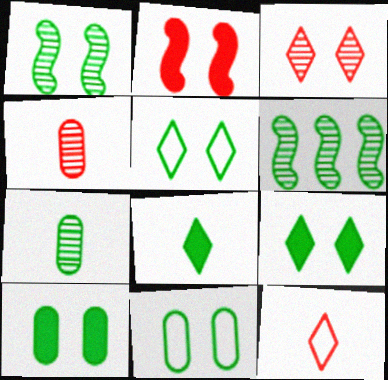[[1, 5, 10], 
[1, 9, 11], 
[6, 8, 11]]